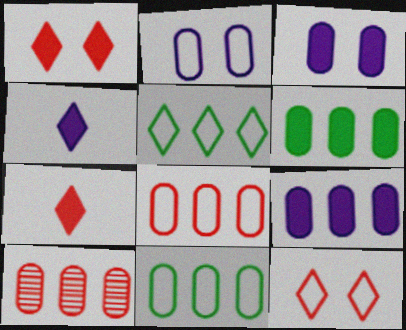[[9, 10, 11]]